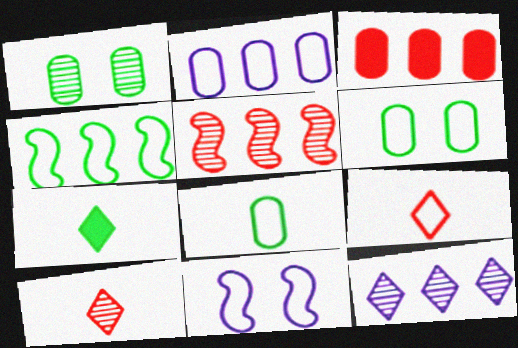[[1, 4, 7], 
[3, 4, 12]]